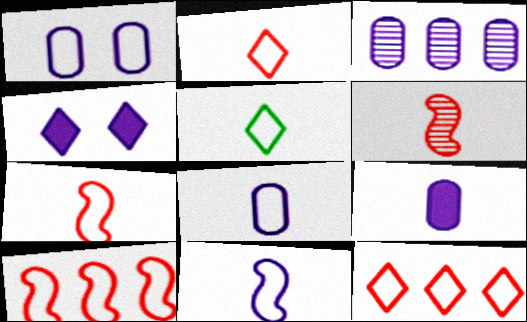[[1, 3, 9], 
[1, 5, 10], 
[3, 4, 11], 
[5, 6, 9], 
[5, 7, 8]]